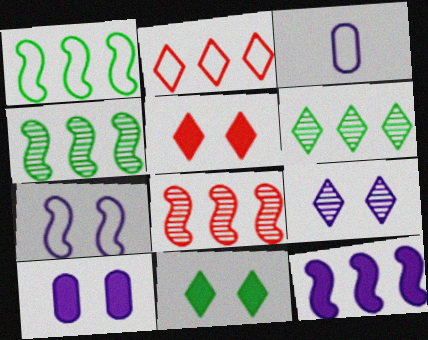[[1, 8, 12], 
[3, 4, 5], 
[3, 8, 11], 
[3, 9, 12], 
[7, 9, 10]]